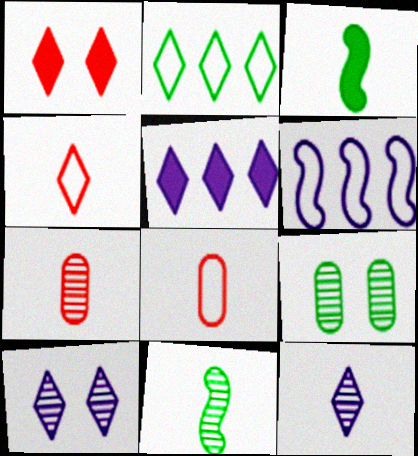[[1, 2, 12], 
[2, 3, 9], 
[3, 8, 12], 
[7, 11, 12]]